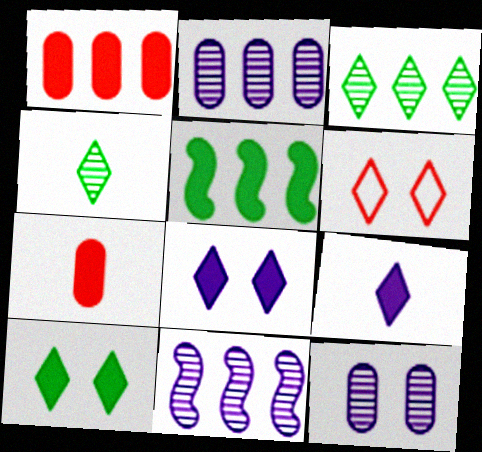[[3, 6, 9], 
[5, 7, 8]]